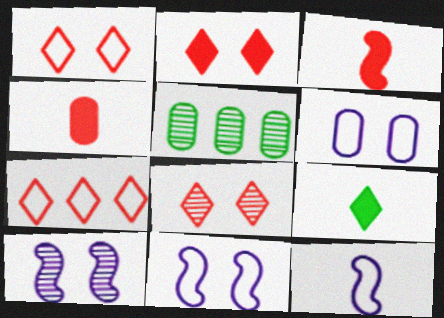[[1, 2, 8], 
[2, 5, 12], 
[4, 5, 6]]